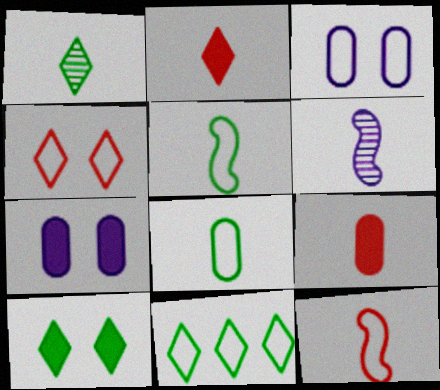[[1, 10, 11], 
[2, 6, 8], 
[3, 11, 12]]